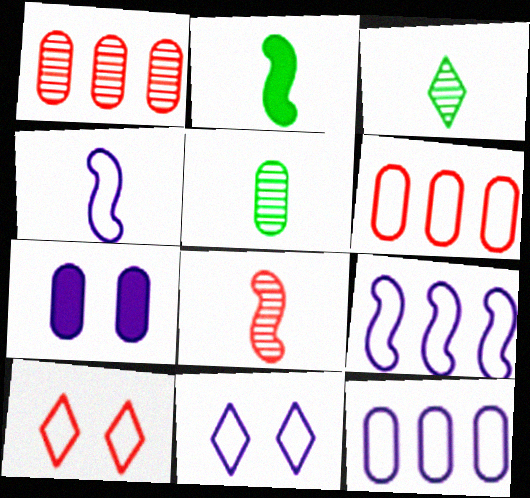[[1, 2, 11], 
[2, 4, 8], 
[4, 11, 12], 
[5, 6, 7]]